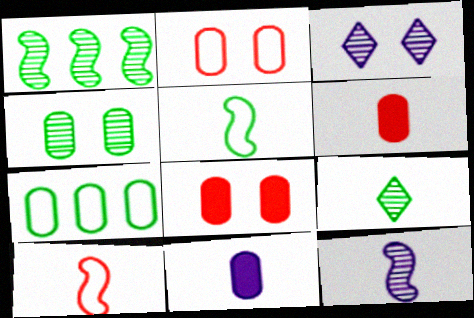[[1, 4, 9], 
[9, 10, 11]]